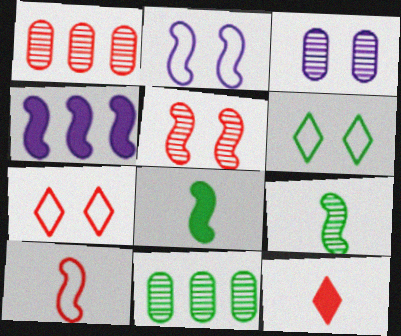[[2, 11, 12], 
[6, 8, 11]]